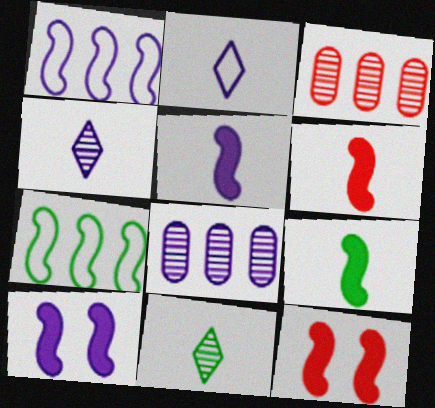[[2, 8, 10], 
[5, 6, 9]]